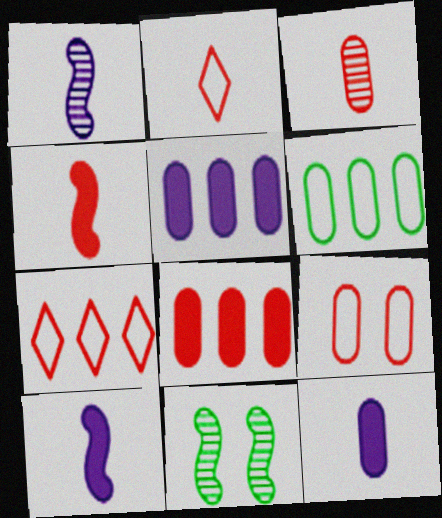[[2, 3, 4], 
[2, 5, 11], 
[3, 8, 9], 
[7, 11, 12]]